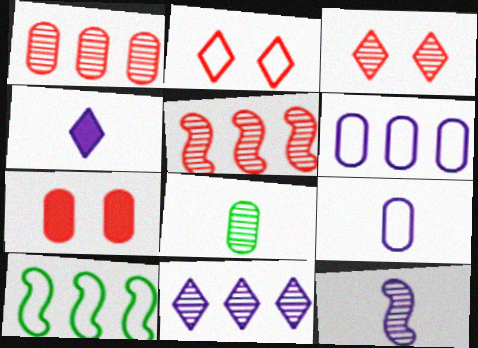[[2, 9, 10], 
[4, 9, 12], 
[6, 7, 8]]